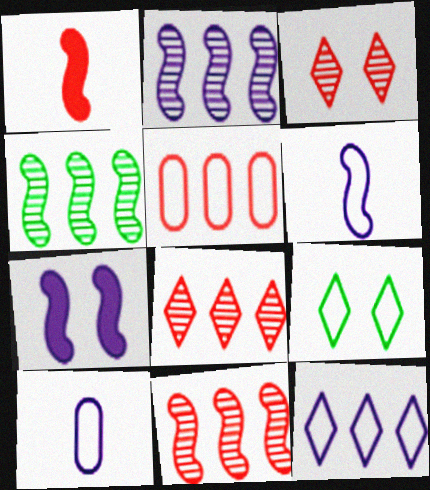[[1, 3, 5], 
[2, 4, 11], 
[2, 6, 7], 
[5, 6, 9]]